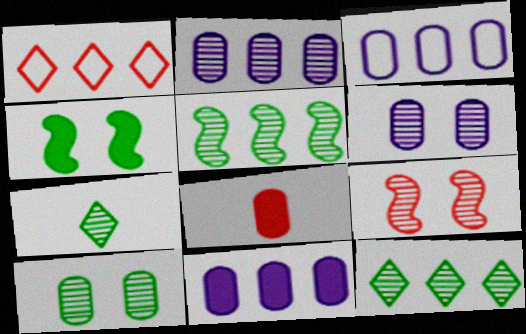[[1, 5, 11], 
[1, 8, 9], 
[2, 3, 11], 
[2, 7, 9], 
[3, 8, 10], 
[5, 7, 10]]